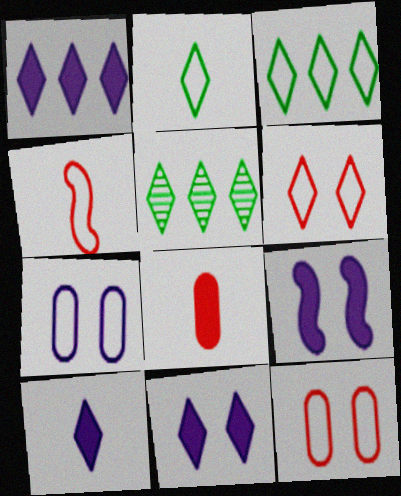[[1, 10, 11], 
[3, 4, 7], 
[5, 6, 10]]